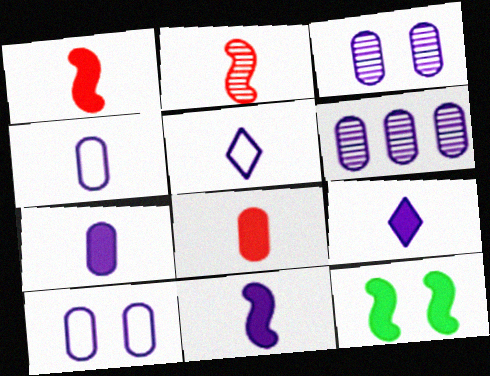[[6, 7, 10], 
[7, 9, 11]]